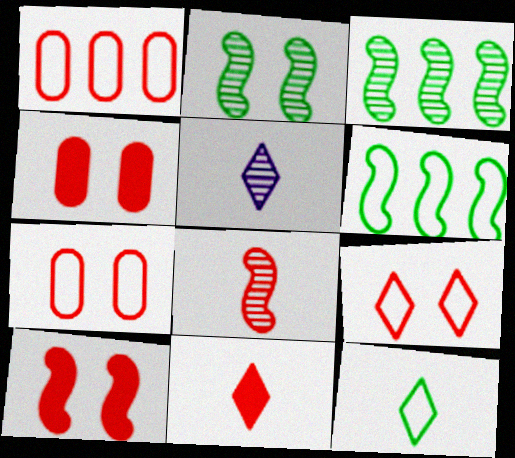[[4, 5, 6], 
[5, 11, 12]]